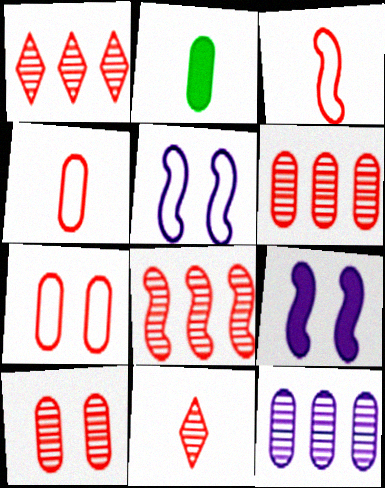[[1, 2, 5], 
[1, 6, 8], 
[2, 7, 12], 
[8, 10, 11]]